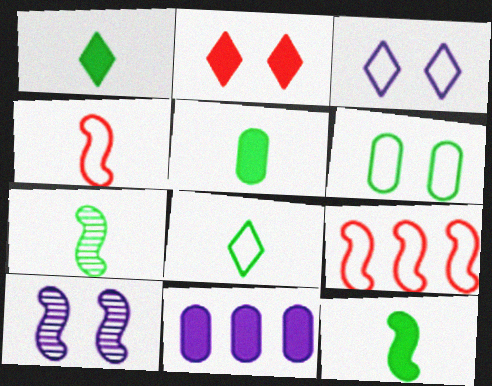[[1, 5, 12], 
[2, 6, 10], 
[2, 11, 12], 
[5, 7, 8], 
[9, 10, 12]]